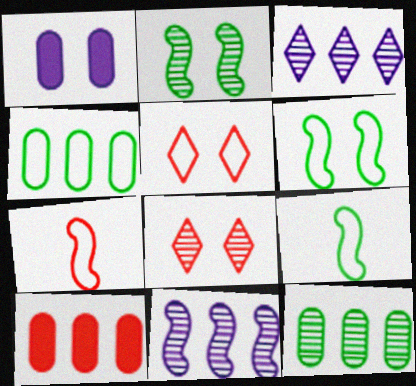[[1, 2, 5], 
[1, 6, 8], 
[7, 8, 10]]